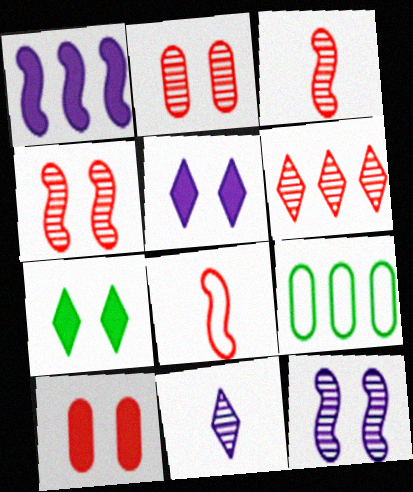[[1, 6, 9], 
[2, 3, 6], 
[3, 5, 9], 
[6, 8, 10]]